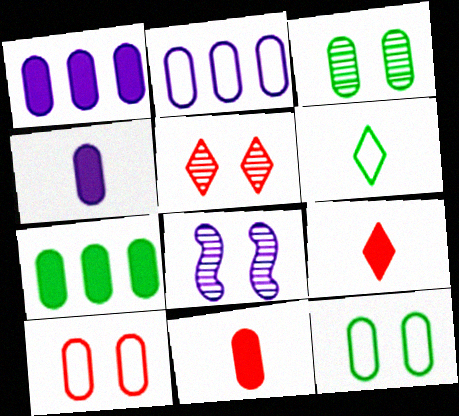[[2, 3, 11], 
[3, 5, 8]]